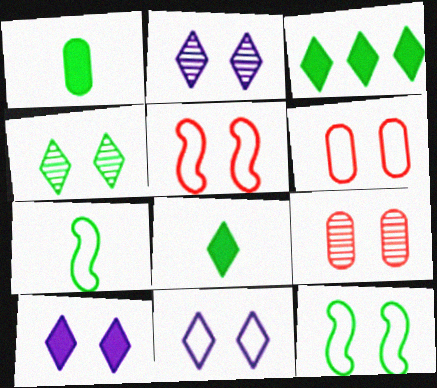[[2, 10, 11], 
[6, 11, 12], 
[9, 10, 12]]